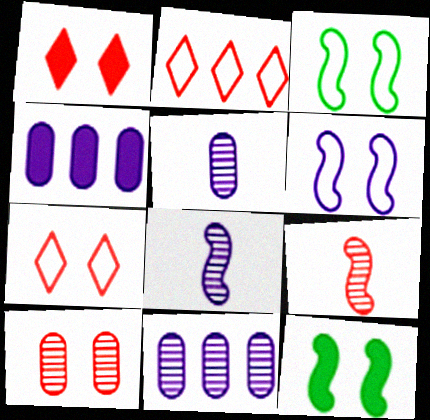[[2, 5, 12]]